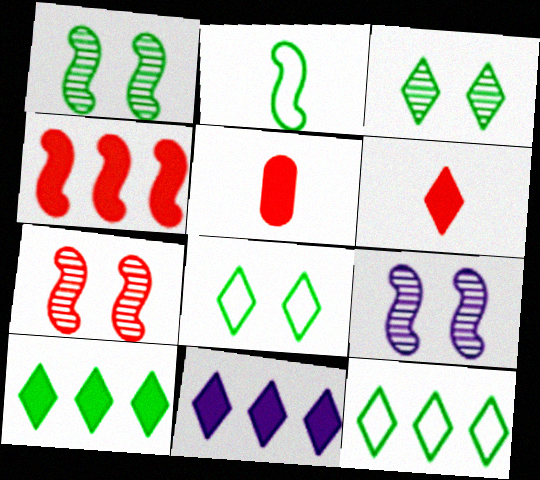[[1, 7, 9], 
[2, 4, 9], 
[5, 9, 12]]